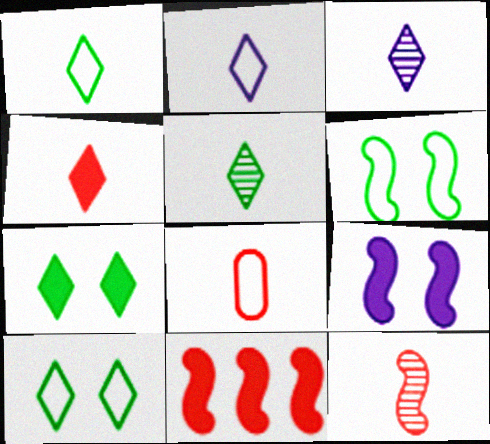[[1, 3, 4], 
[2, 4, 5], 
[4, 8, 12]]